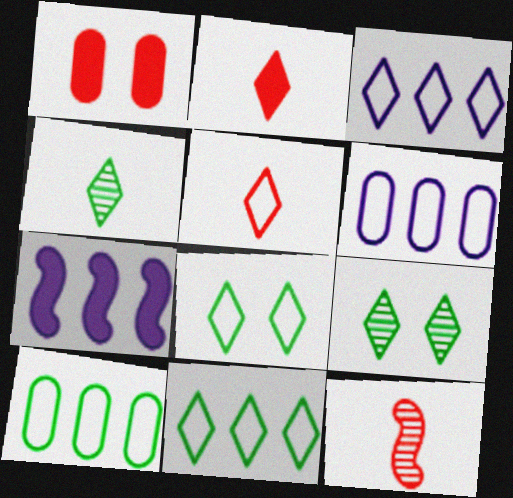[[2, 3, 9], 
[3, 5, 8]]